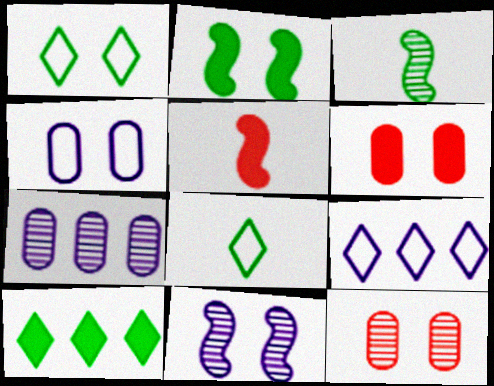[[1, 5, 7], 
[1, 6, 11], 
[3, 6, 9]]